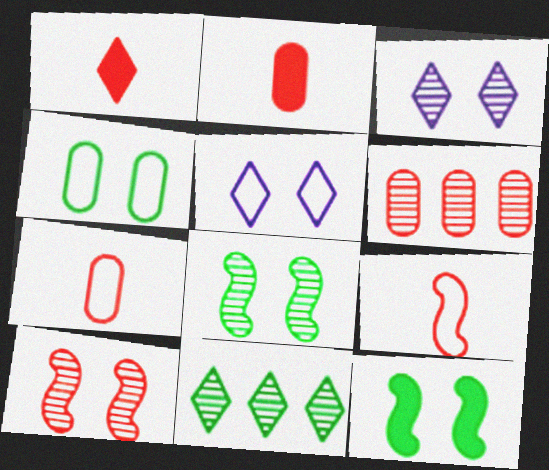[[1, 5, 11]]